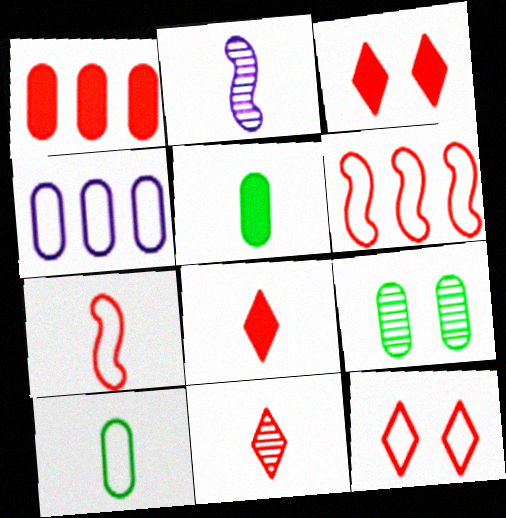[[2, 8, 10]]